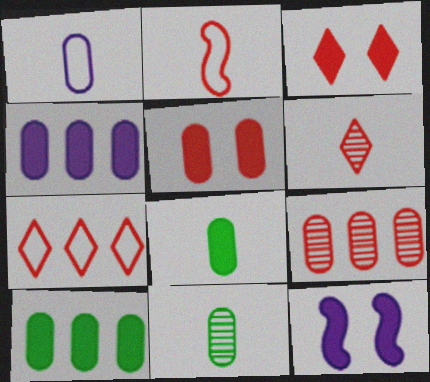[[2, 3, 9], 
[3, 6, 7], 
[4, 5, 8], 
[7, 11, 12]]